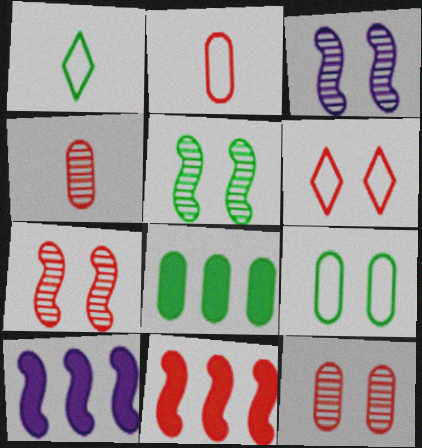[[1, 5, 8], 
[1, 10, 12], 
[3, 5, 7], 
[4, 6, 11]]